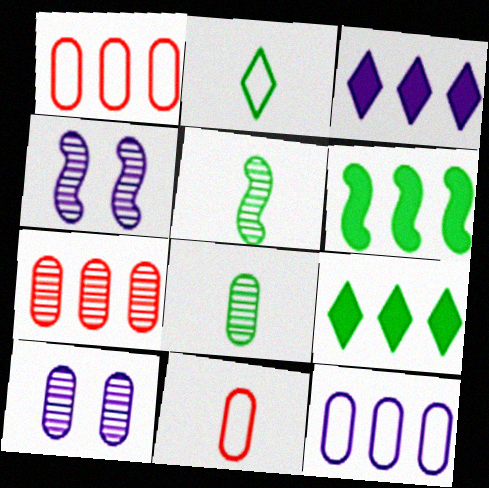[[4, 9, 11], 
[7, 8, 10]]